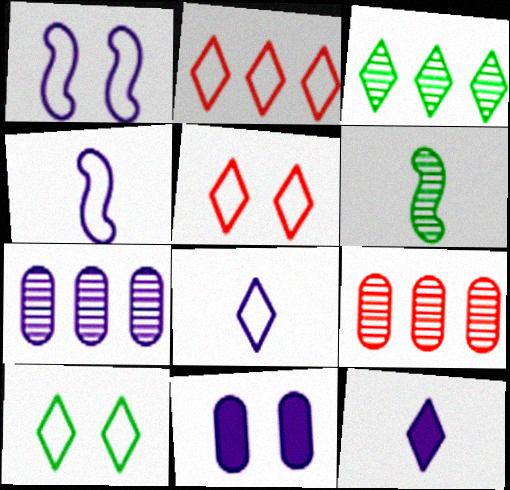[[1, 7, 12], 
[2, 6, 11], 
[2, 8, 10], 
[3, 5, 12]]